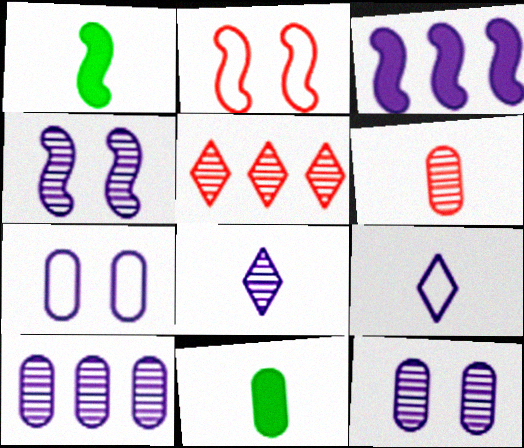[[1, 5, 7], 
[1, 6, 9], 
[3, 7, 8], 
[3, 9, 12], 
[4, 8, 10]]